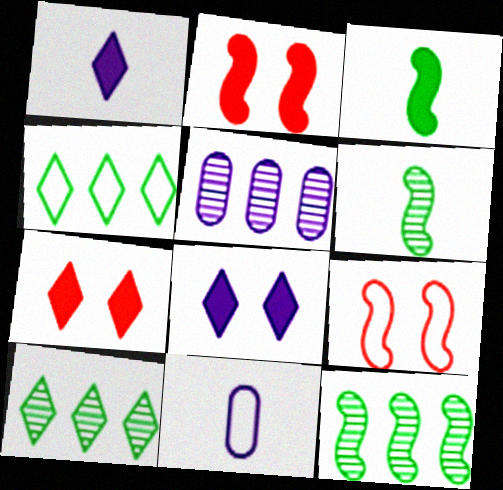[[2, 10, 11], 
[4, 9, 11], 
[7, 11, 12]]